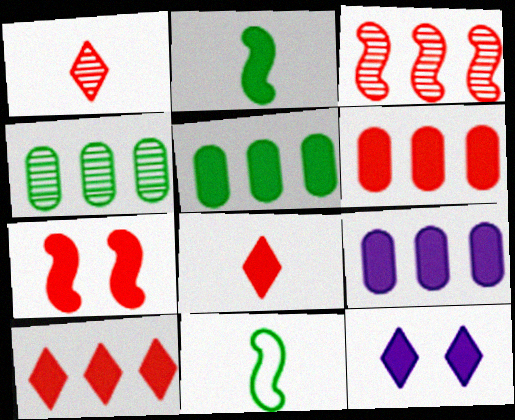[[2, 6, 12], 
[5, 6, 9], 
[6, 7, 8]]